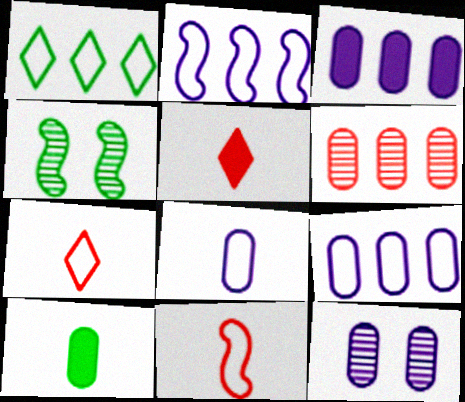[[1, 4, 10], 
[3, 4, 7], 
[3, 8, 12], 
[4, 5, 9]]